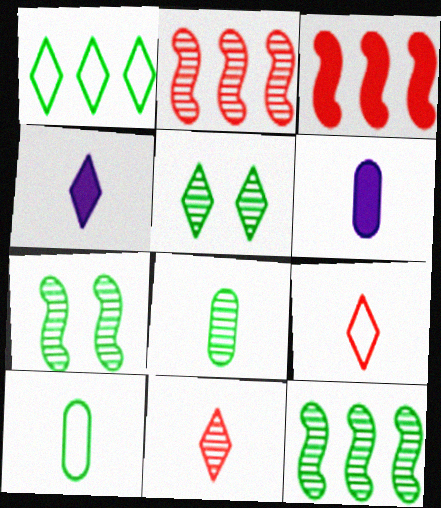[[5, 8, 12]]